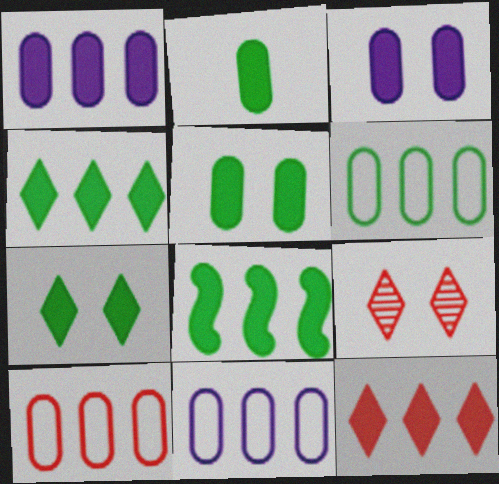[[1, 8, 12], 
[2, 7, 8], 
[6, 10, 11]]